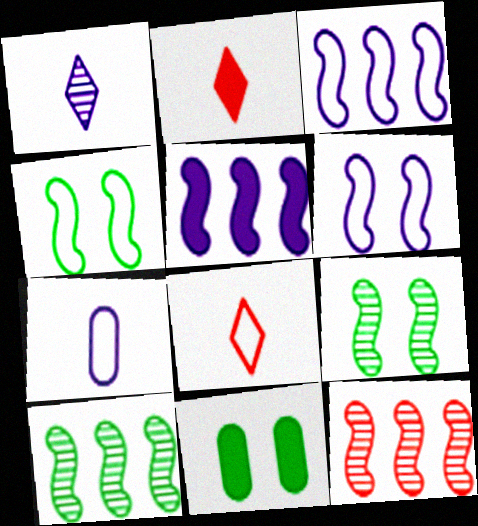[[2, 5, 11]]